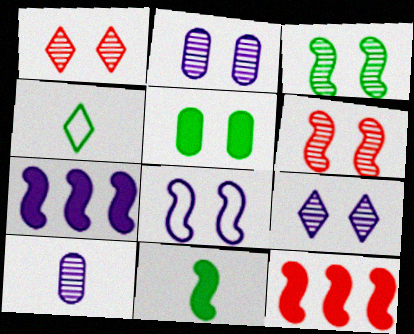[[1, 2, 3], 
[1, 5, 8], 
[2, 4, 12]]